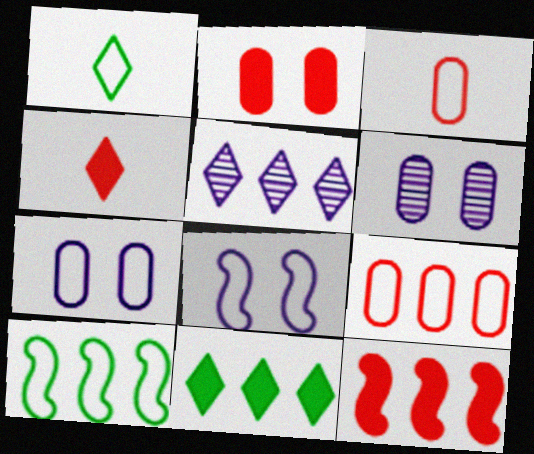[[1, 6, 12], 
[1, 8, 9], 
[2, 4, 12], 
[4, 6, 10]]